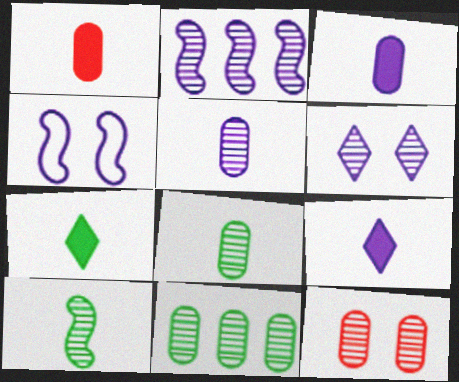[[2, 5, 6], 
[5, 11, 12]]